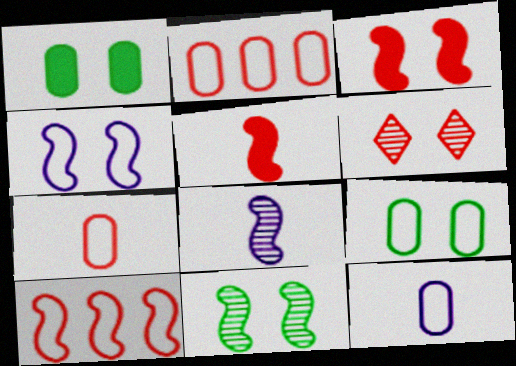[[1, 4, 6], 
[2, 5, 6], 
[2, 9, 12], 
[3, 4, 11]]